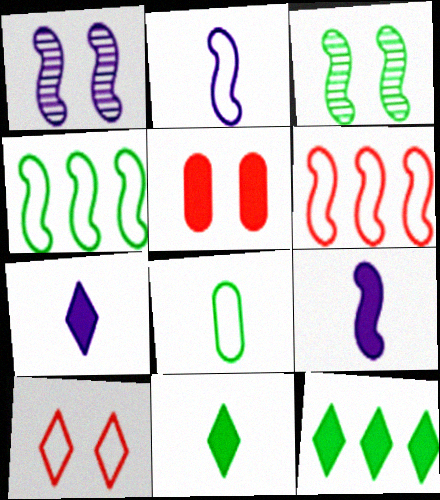[[3, 6, 9], 
[3, 8, 12], 
[5, 9, 12]]